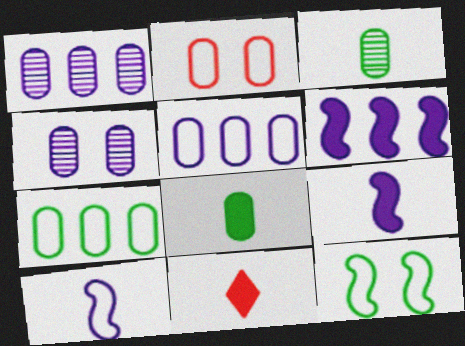[[1, 2, 8], 
[1, 11, 12], 
[3, 10, 11], 
[8, 9, 11]]